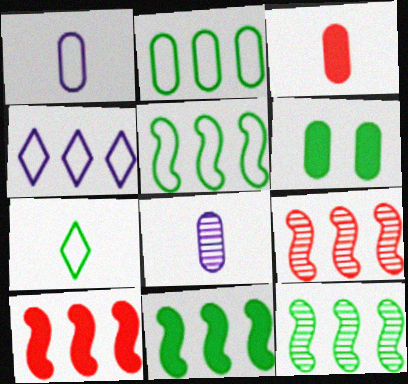[[5, 11, 12], 
[6, 7, 12]]